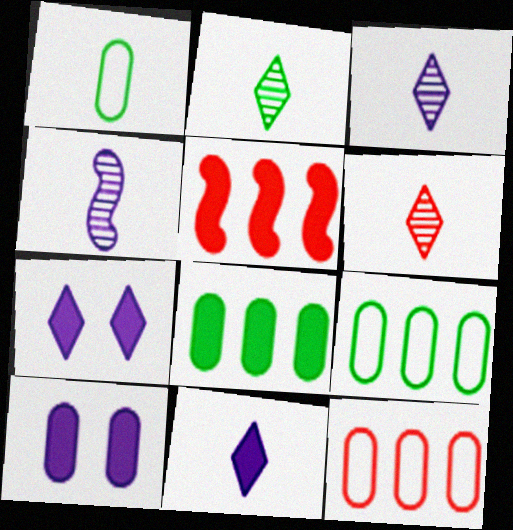[[2, 3, 6]]